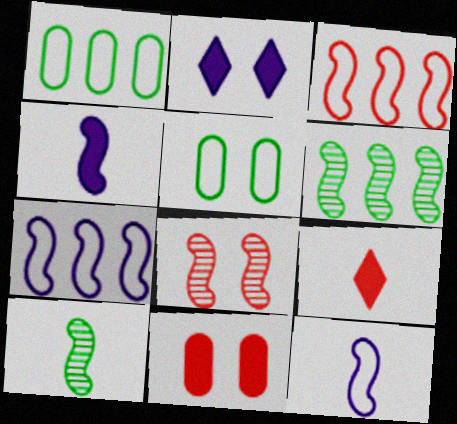[[2, 5, 8]]